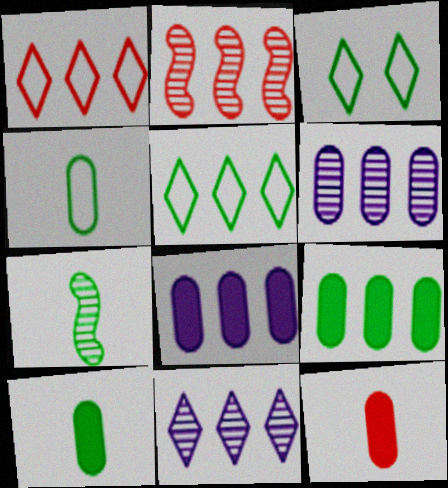[[2, 5, 8], 
[3, 7, 9]]